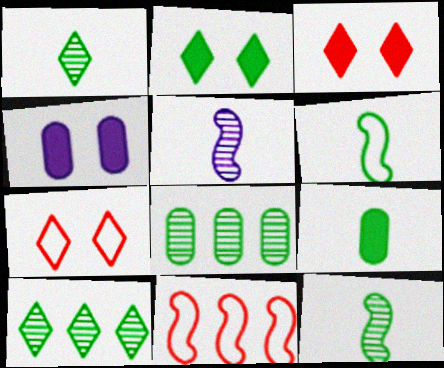[[1, 4, 11], 
[1, 6, 9], 
[2, 6, 8]]